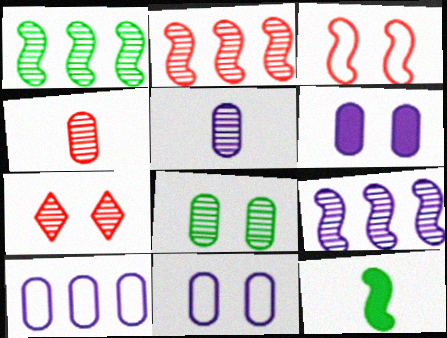[[1, 2, 9], 
[1, 5, 7], 
[2, 4, 7], 
[3, 9, 12], 
[5, 6, 10], 
[7, 10, 12]]